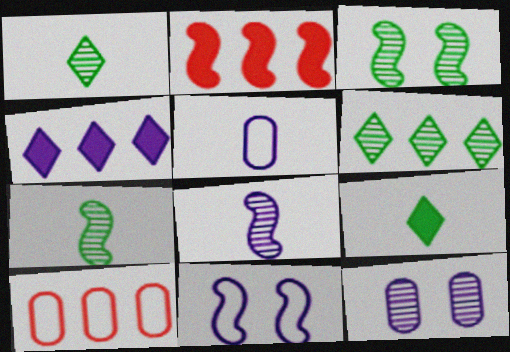[[2, 7, 11]]